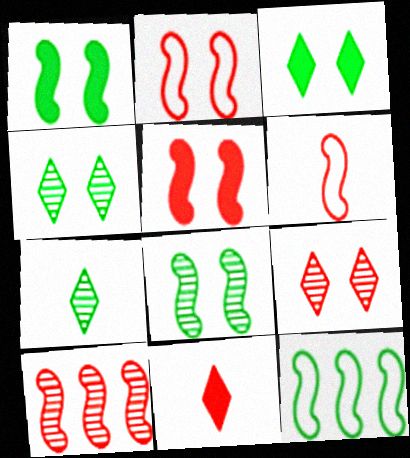[[5, 6, 10]]